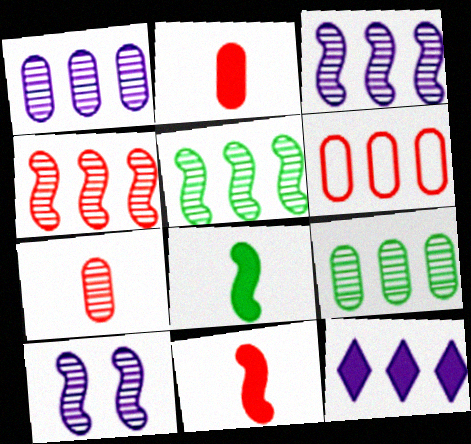[[3, 4, 5], 
[5, 6, 12]]